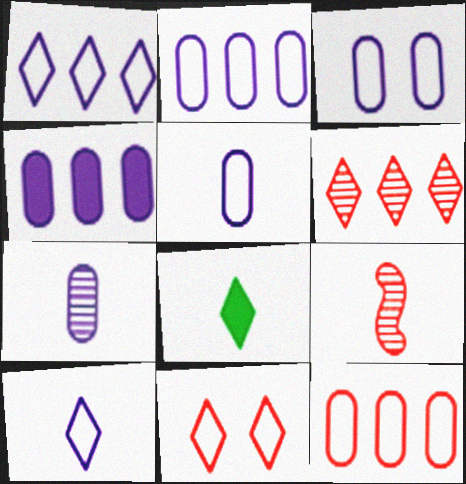[[2, 3, 5], 
[3, 4, 7], 
[5, 8, 9]]